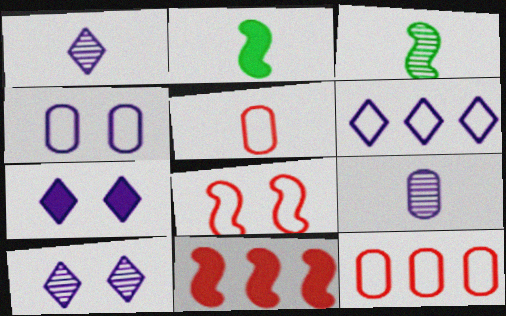[[1, 2, 5], 
[1, 6, 7], 
[2, 10, 12], 
[3, 7, 12]]